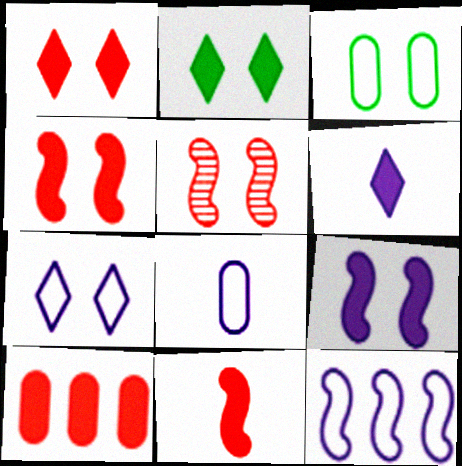[[1, 10, 11], 
[7, 8, 12]]